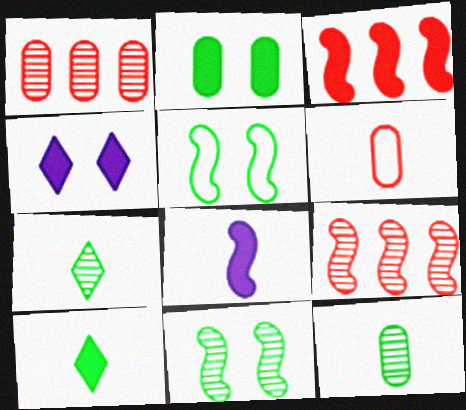[[5, 8, 9], 
[6, 7, 8]]